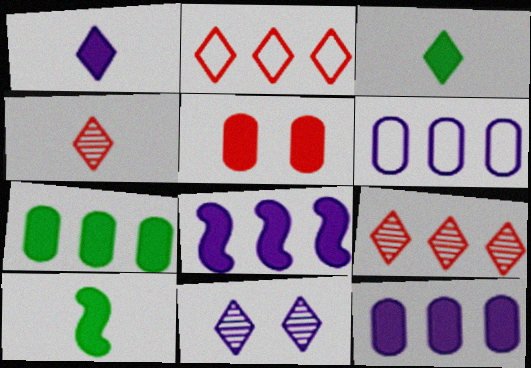[[2, 3, 11], 
[3, 5, 8]]